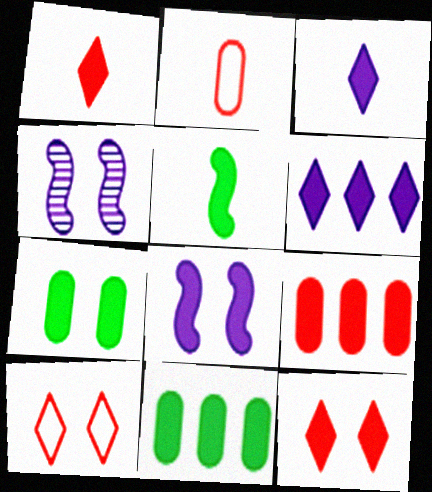[[1, 8, 11], 
[4, 7, 10], 
[7, 8, 12]]